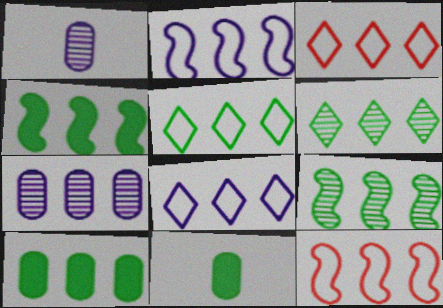[[3, 4, 7], 
[3, 5, 8], 
[5, 9, 10]]